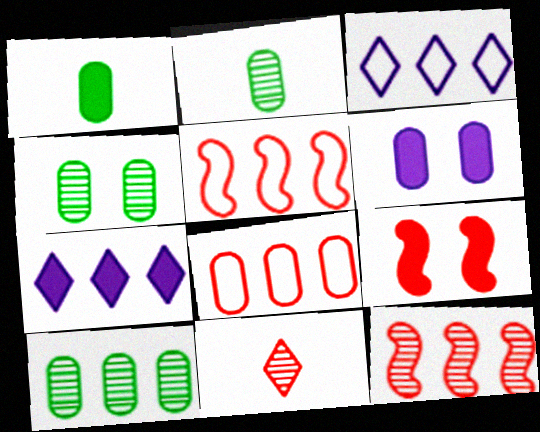[[1, 7, 9], 
[2, 3, 9], 
[2, 4, 10], 
[2, 6, 8], 
[5, 7, 10], 
[8, 9, 11]]